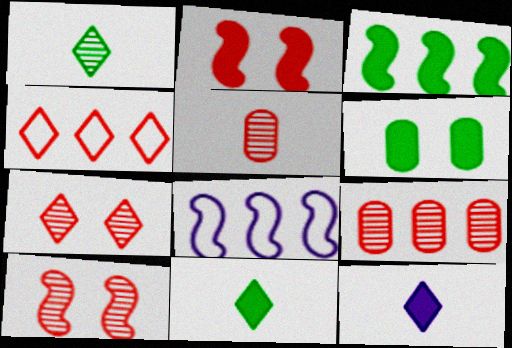[[2, 4, 5], 
[3, 6, 11]]